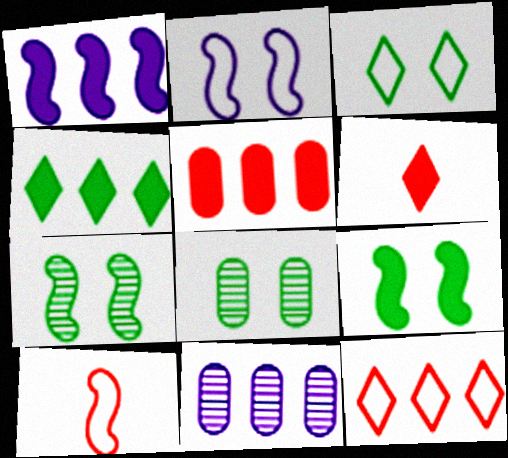[[1, 4, 5], 
[1, 7, 10], 
[3, 8, 9]]